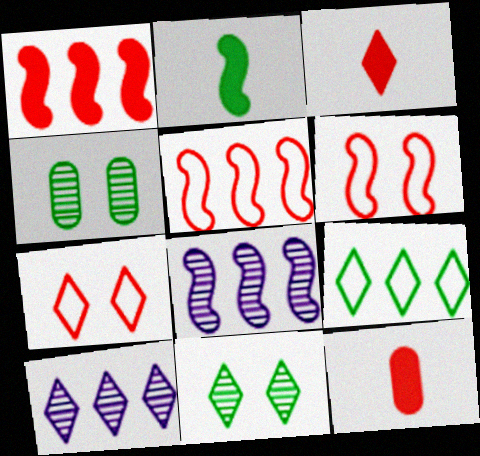[[2, 4, 9], 
[2, 6, 8]]